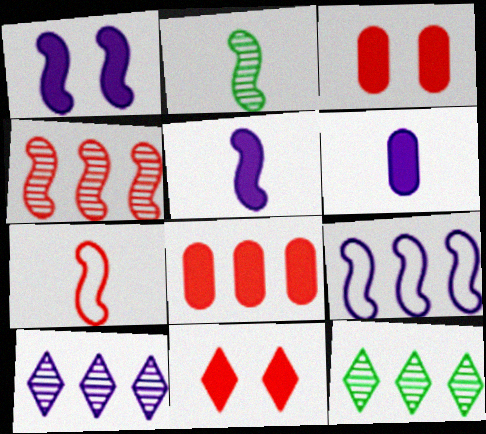[[2, 5, 7], 
[8, 9, 12]]